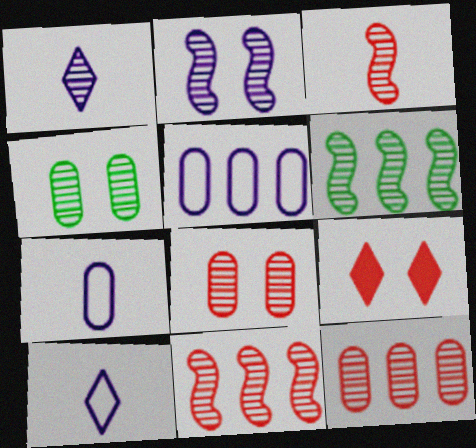[[1, 4, 11], 
[1, 6, 8], 
[2, 3, 6], 
[6, 7, 9]]